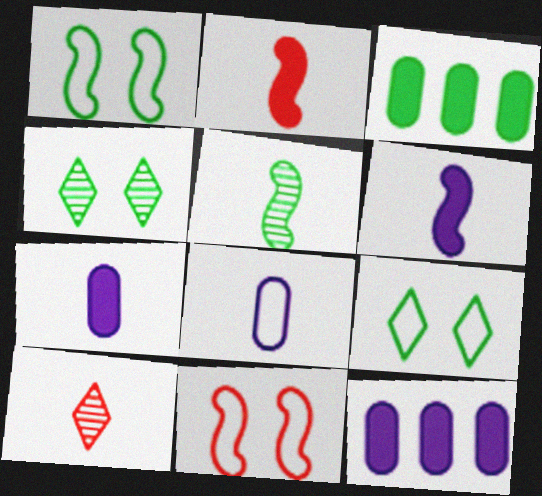[[1, 10, 12], 
[3, 5, 9]]